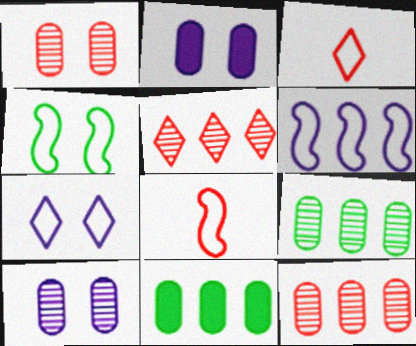[[4, 6, 8], 
[5, 6, 11]]